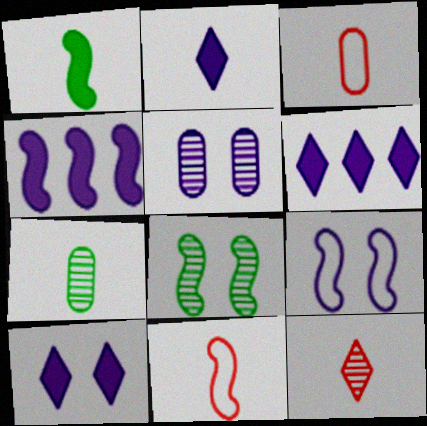[[2, 6, 10], 
[2, 7, 11], 
[3, 6, 8], 
[4, 8, 11], 
[5, 9, 10]]